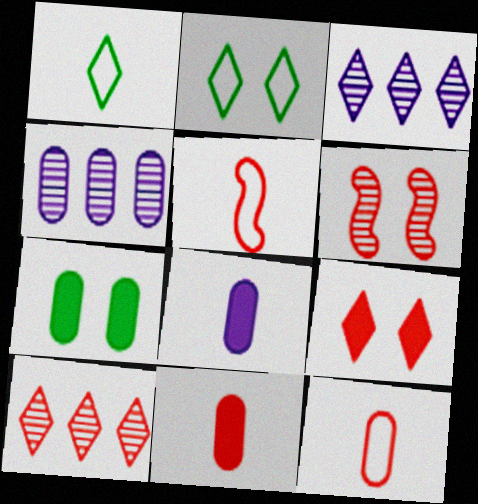[[1, 3, 9], 
[3, 5, 7], 
[4, 7, 12]]